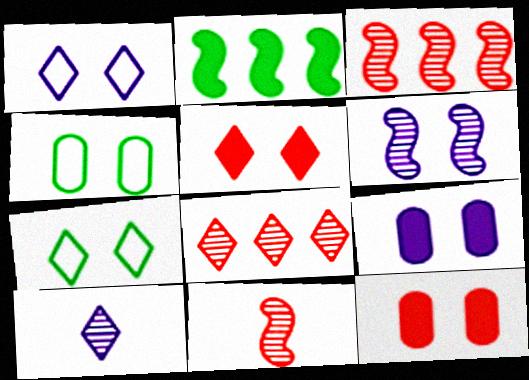[[1, 6, 9], 
[4, 5, 6], 
[6, 7, 12]]